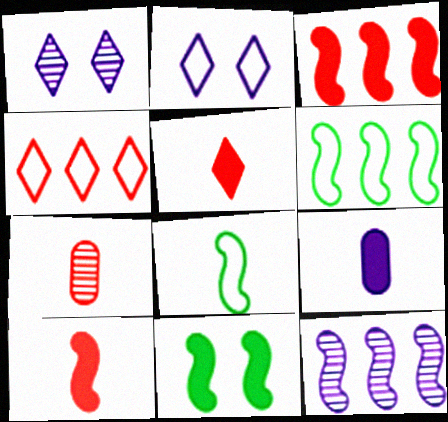[[2, 9, 12], 
[3, 6, 12]]